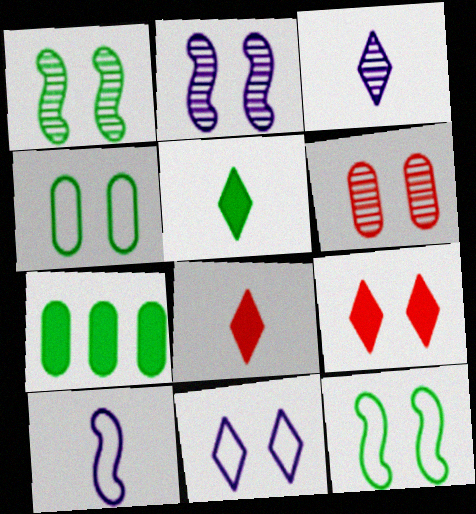[[2, 4, 9]]